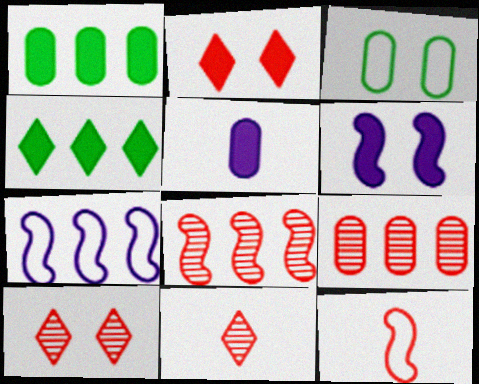[[2, 9, 12], 
[3, 5, 9], 
[3, 6, 10], 
[4, 7, 9]]